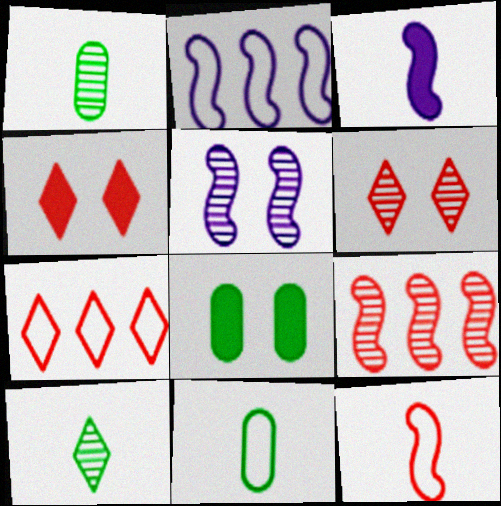[[1, 2, 4], 
[2, 3, 5]]